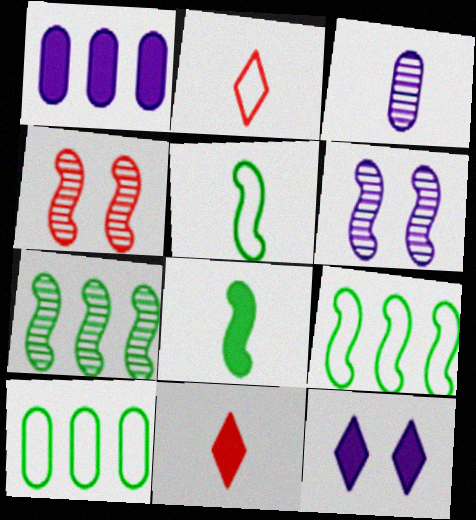[[2, 3, 8], 
[3, 5, 11], 
[6, 10, 11]]